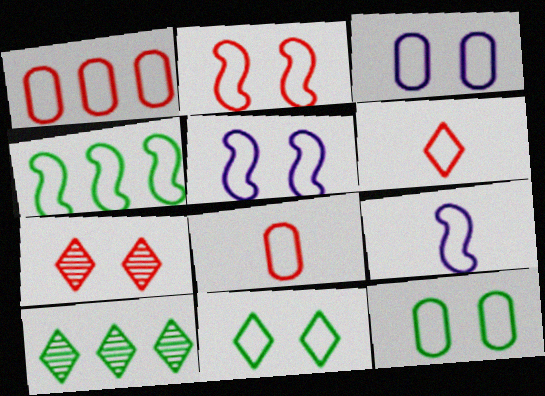[[1, 2, 6], 
[1, 9, 11], 
[2, 3, 11], 
[2, 4, 9], 
[3, 4, 6]]